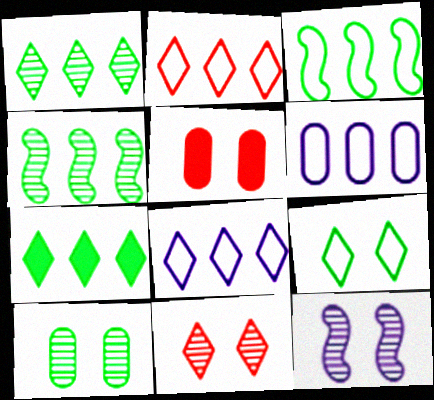[[2, 3, 6], 
[5, 9, 12], 
[10, 11, 12]]